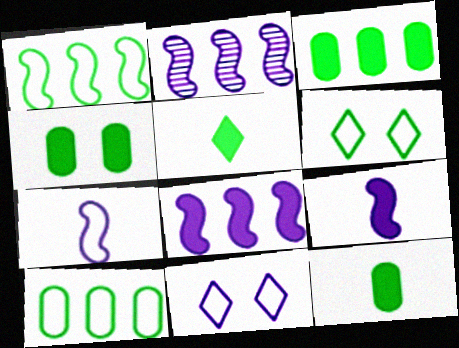[[3, 4, 12]]